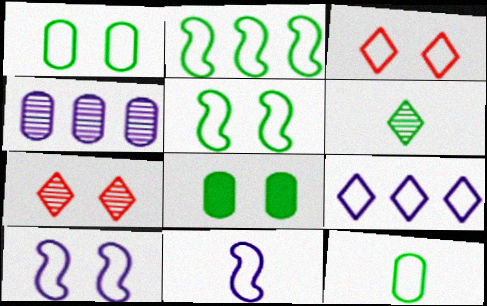[[1, 3, 10], 
[2, 6, 8], 
[7, 8, 10]]